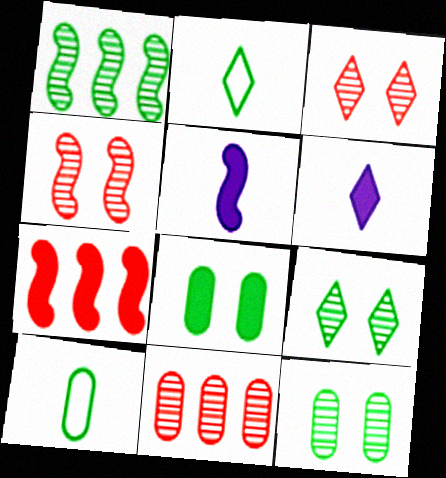[[1, 2, 8], 
[6, 7, 8]]